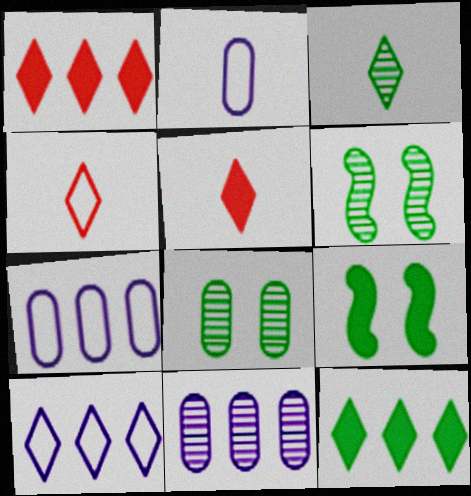[[1, 2, 6], 
[4, 9, 11], 
[5, 6, 7]]